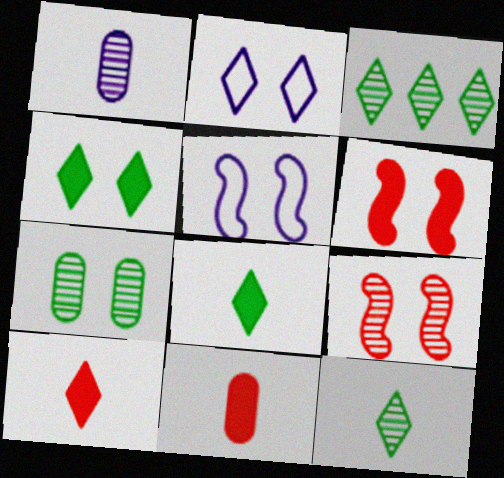[[1, 3, 9], 
[2, 3, 10], 
[2, 6, 7], 
[3, 5, 11]]